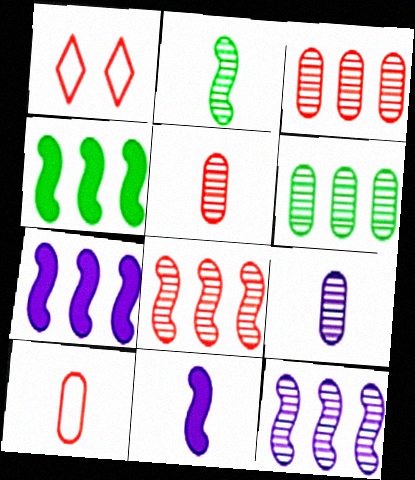[[1, 4, 9], 
[1, 6, 11]]